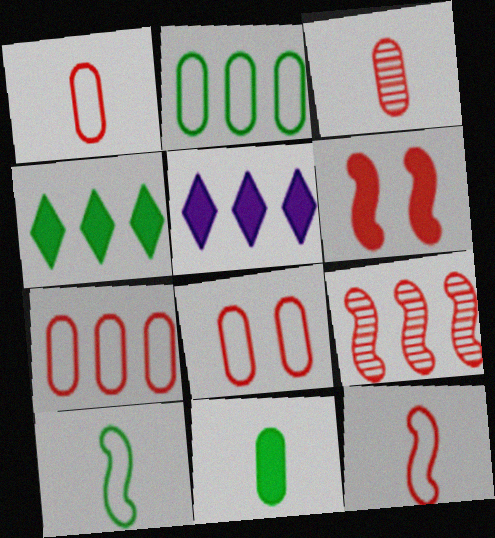[[1, 7, 8], 
[2, 5, 9], 
[5, 6, 11], 
[6, 9, 12]]